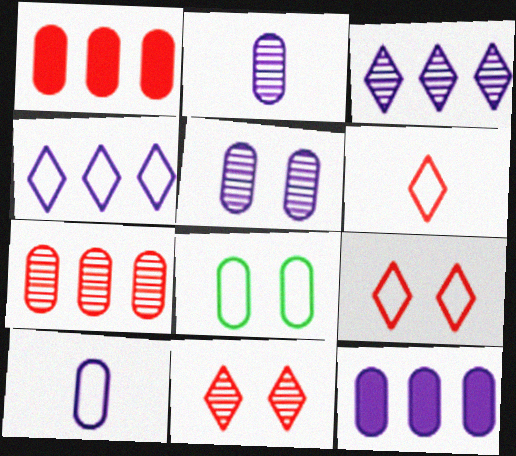[[1, 2, 8], 
[5, 10, 12]]